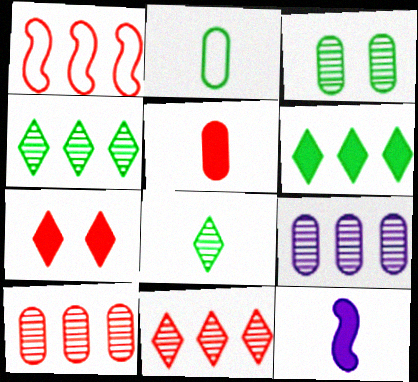[[1, 6, 9]]